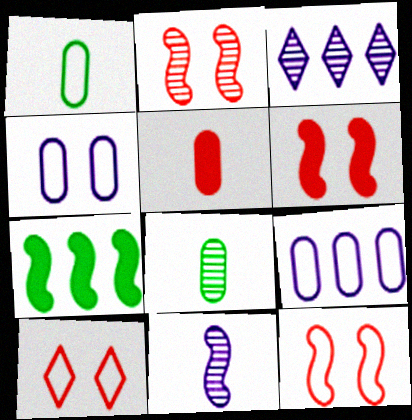[[1, 3, 6], 
[2, 3, 8], 
[2, 6, 12], 
[7, 11, 12]]